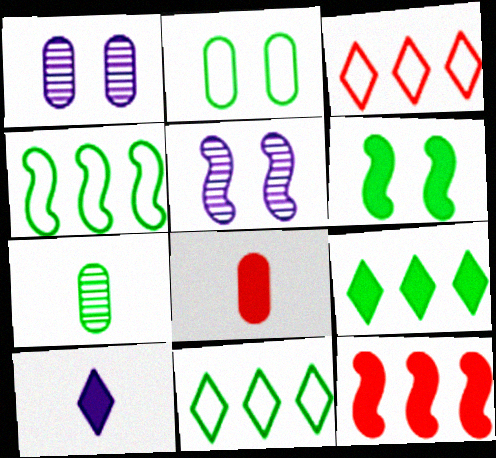[[5, 8, 11], 
[6, 7, 11]]